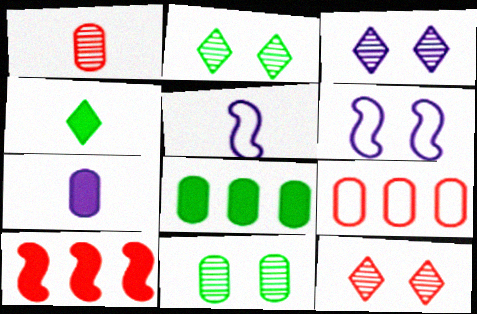[[1, 4, 5], 
[2, 3, 12], 
[5, 8, 12], 
[7, 9, 11]]